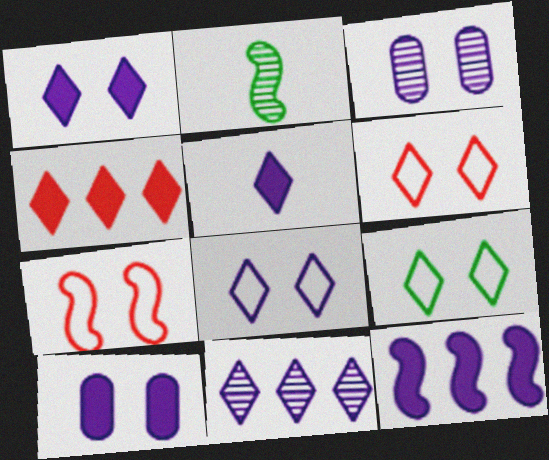[[2, 7, 12], 
[5, 8, 11], 
[5, 10, 12], 
[6, 8, 9]]